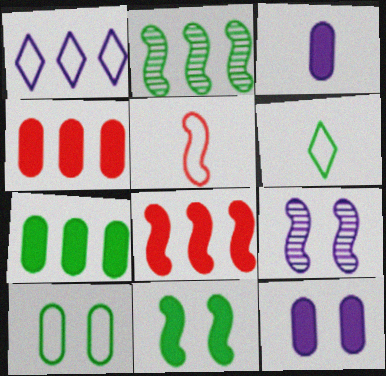[[1, 2, 4], 
[1, 3, 9], 
[1, 5, 10], 
[4, 6, 9]]